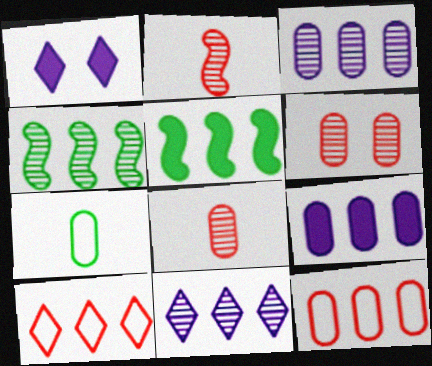[[3, 5, 10], 
[4, 9, 10], 
[5, 11, 12], 
[6, 7, 9]]